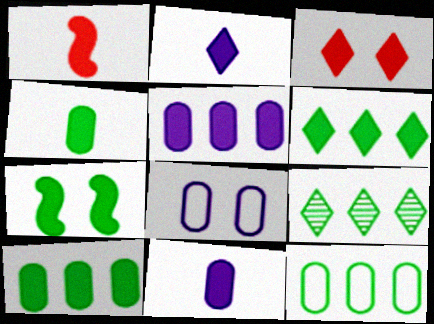[[1, 2, 4], 
[1, 8, 9], 
[2, 3, 6], 
[4, 6, 7]]